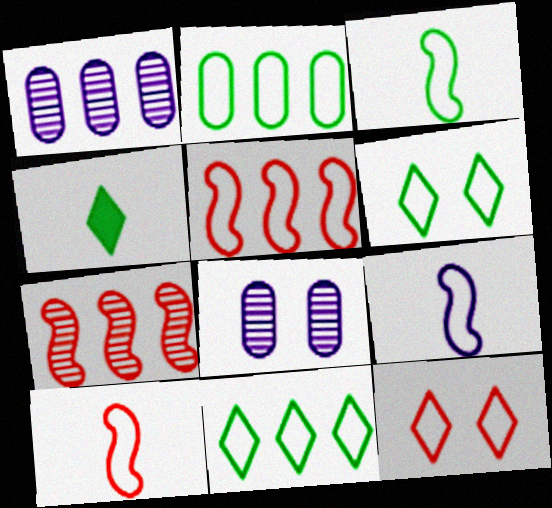[[2, 3, 6], 
[2, 9, 12], 
[3, 9, 10], 
[4, 5, 8]]